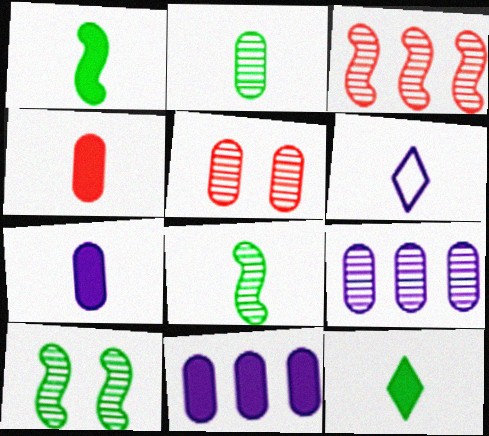[[2, 5, 9], 
[4, 6, 8]]